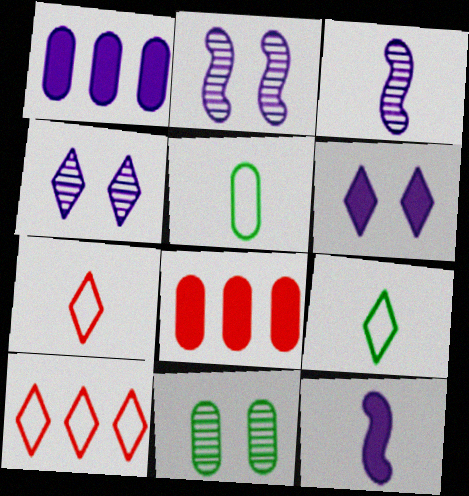[[1, 6, 12], 
[2, 8, 9], 
[10, 11, 12]]